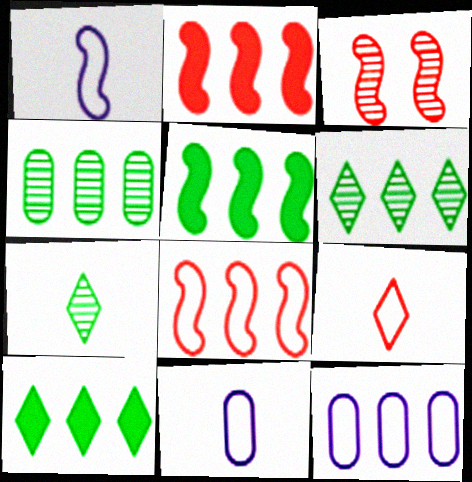[[1, 3, 5], 
[2, 6, 12], 
[3, 10, 11]]